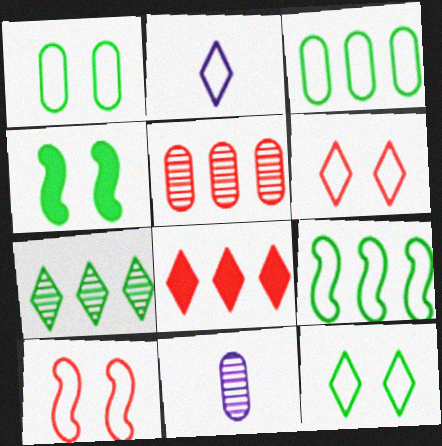[[2, 3, 10], 
[2, 4, 5]]